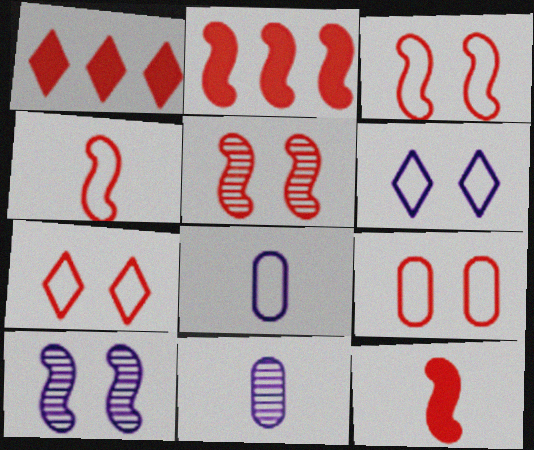[[2, 4, 5], 
[3, 7, 9]]